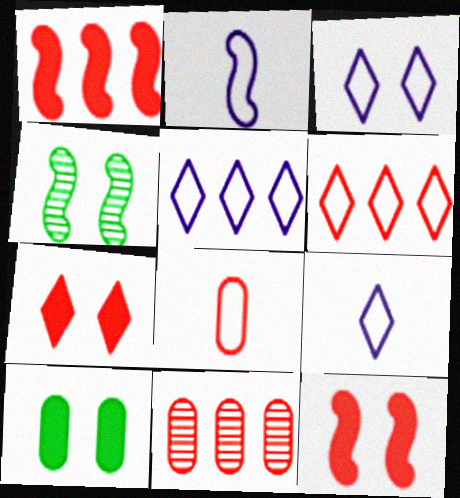[[1, 2, 4], 
[1, 6, 11], 
[3, 5, 9]]